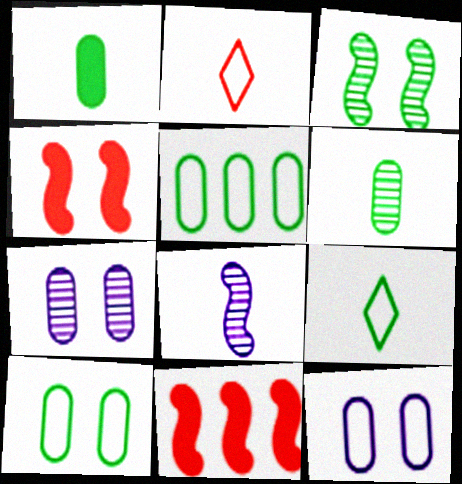[[1, 2, 8], 
[7, 9, 11]]